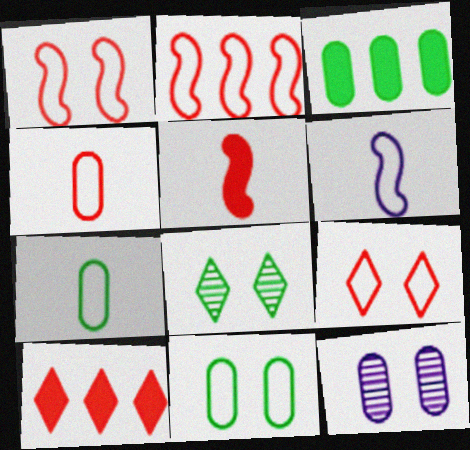[[2, 4, 9], 
[3, 4, 12]]